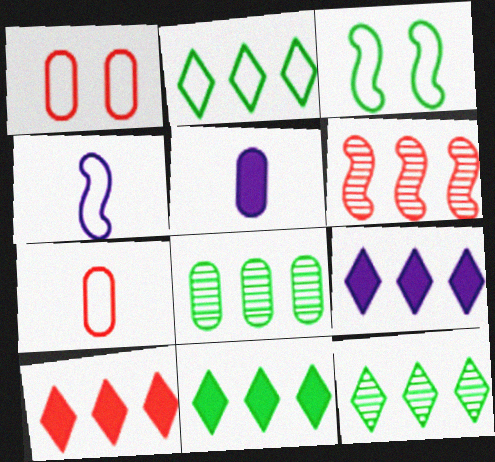[[1, 2, 4], 
[1, 5, 8], 
[2, 11, 12], 
[9, 10, 11]]